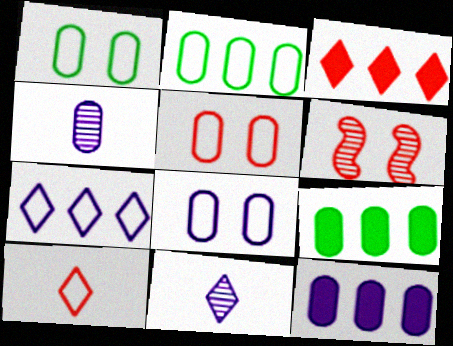[[1, 5, 8], 
[4, 5, 9], 
[4, 8, 12]]